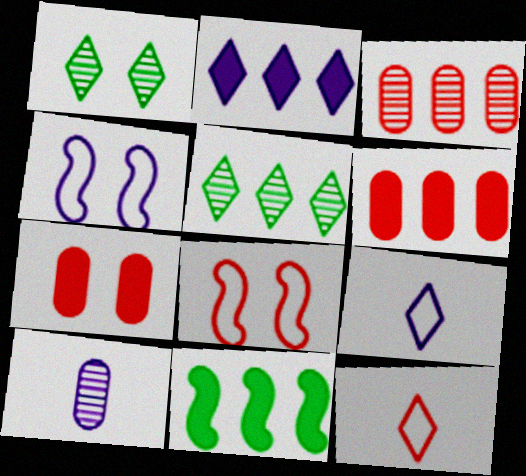[[1, 2, 12], 
[1, 4, 7], 
[2, 4, 10], 
[2, 6, 11]]